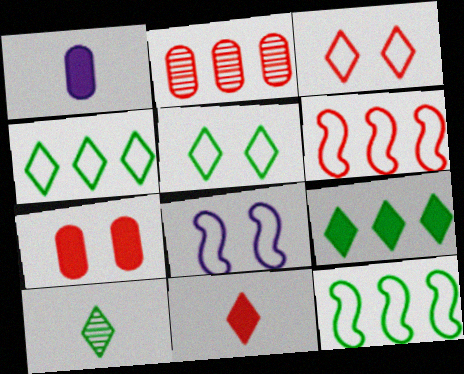[[5, 9, 10]]